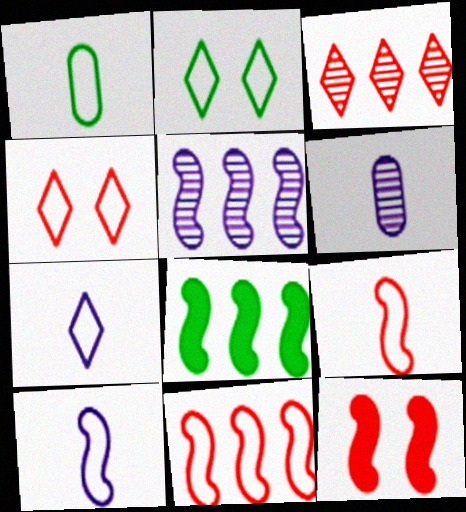[[1, 7, 9], 
[4, 6, 8], 
[5, 8, 11]]